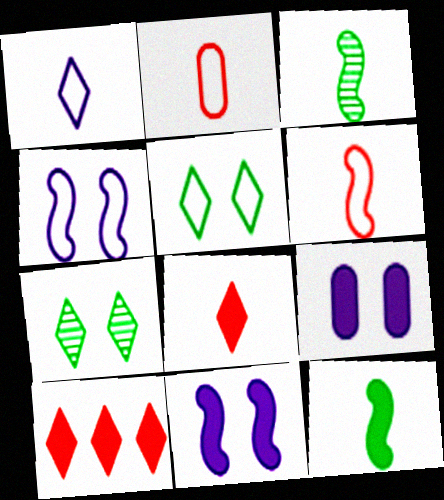[[1, 7, 10], 
[9, 10, 12]]